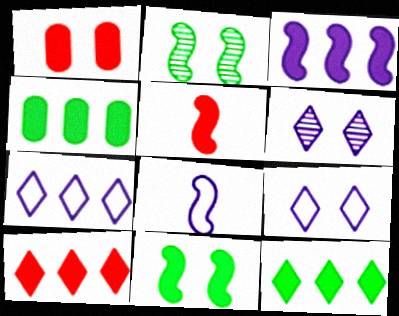[[1, 2, 9], 
[1, 5, 10], 
[3, 4, 10], 
[3, 5, 11]]